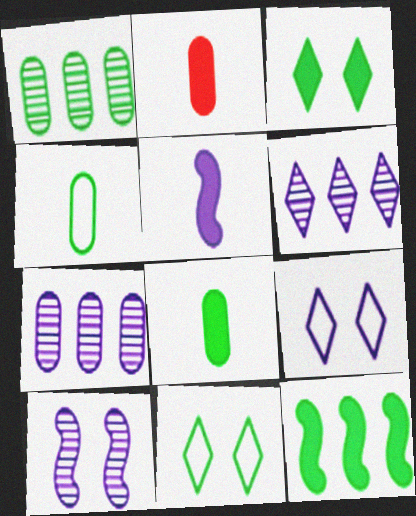[[3, 8, 12], 
[5, 7, 9]]